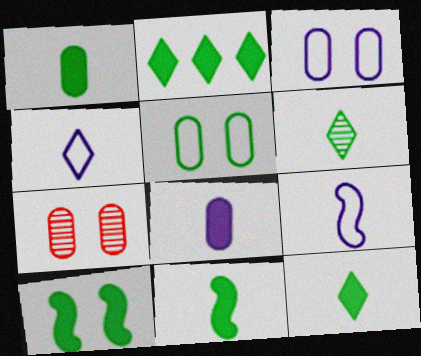[[1, 2, 10], 
[1, 11, 12], 
[2, 7, 9]]